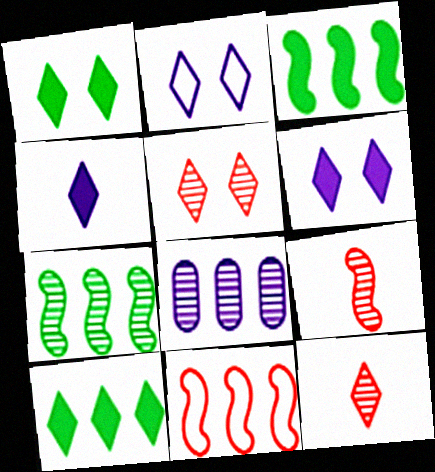[[1, 2, 5], 
[2, 10, 12], 
[8, 10, 11]]